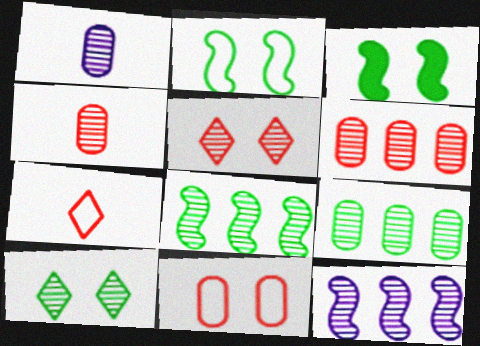[[1, 5, 8], 
[4, 10, 12]]